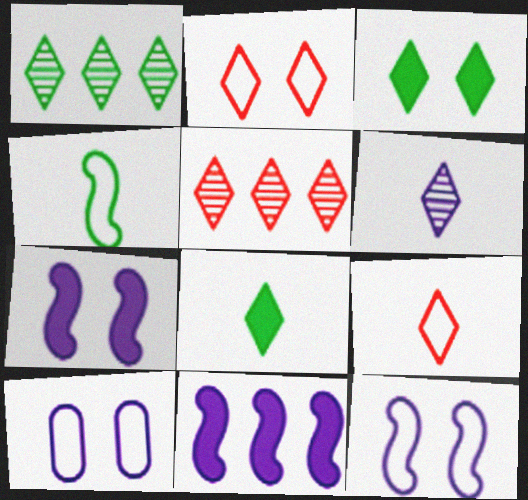[[6, 8, 9], 
[6, 10, 11]]